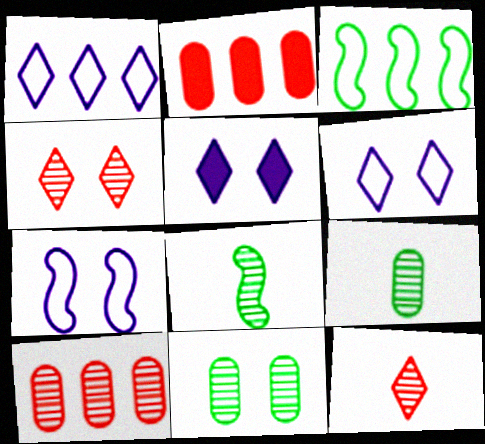[[2, 6, 8]]